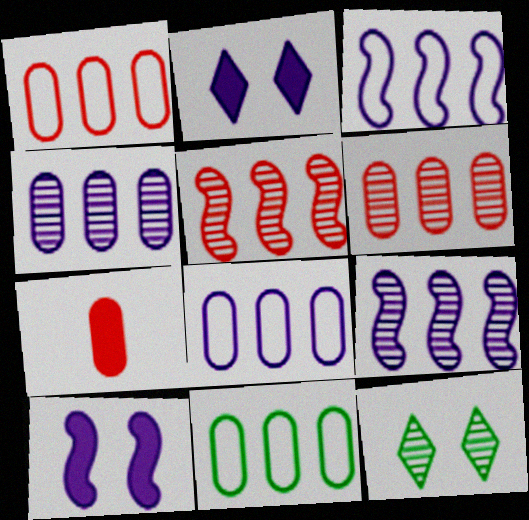[[1, 8, 11], 
[3, 7, 12]]